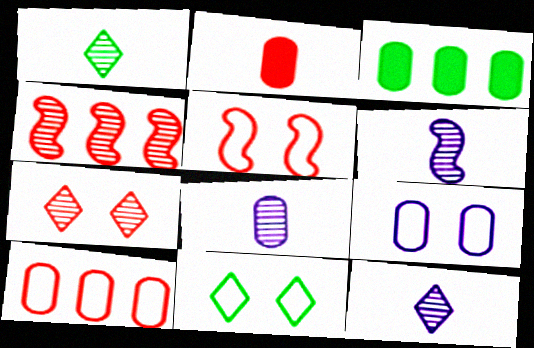[[3, 5, 12], 
[5, 9, 11], 
[6, 8, 12]]